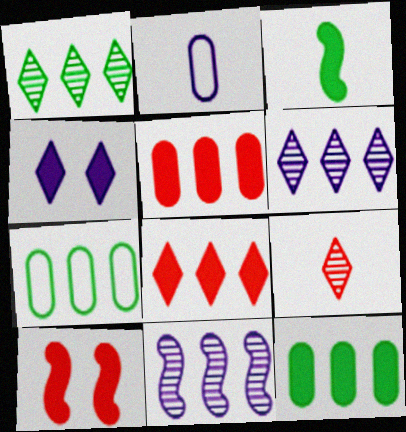[[1, 2, 10], 
[2, 3, 9], 
[2, 4, 11], 
[3, 4, 5], 
[7, 8, 11]]